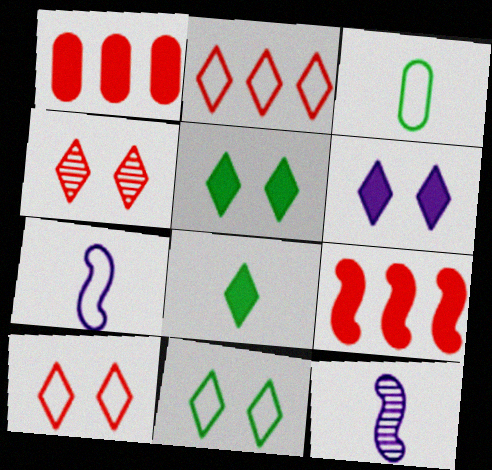[[1, 11, 12], 
[4, 6, 11]]